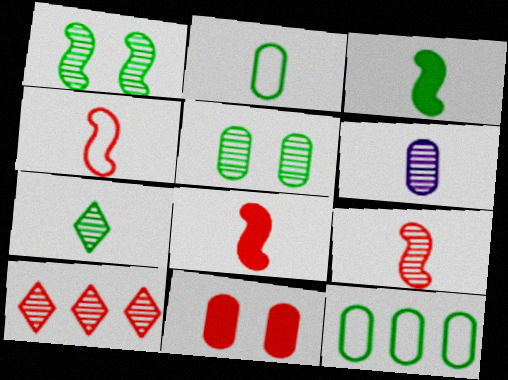[[1, 6, 10], 
[2, 3, 7], 
[4, 8, 9], 
[4, 10, 11], 
[6, 7, 9], 
[6, 11, 12]]